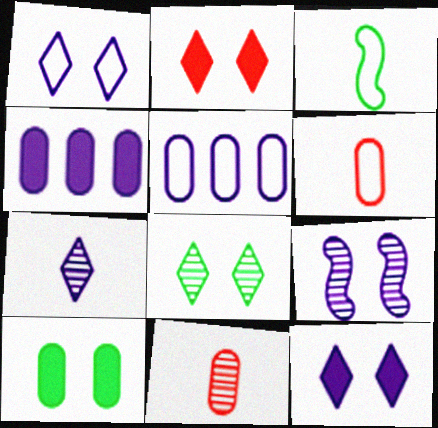[[1, 2, 8], 
[5, 10, 11]]